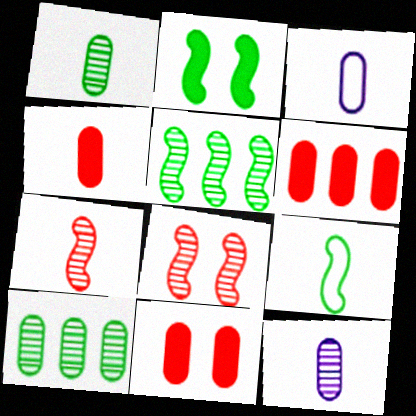[[1, 3, 4], 
[2, 5, 9], 
[3, 10, 11], 
[4, 6, 11]]